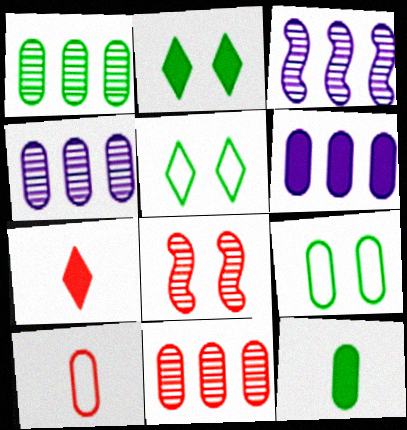[[1, 4, 11], 
[1, 9, 12], 
[2, 3, 10], 
[3, 7, 9]]